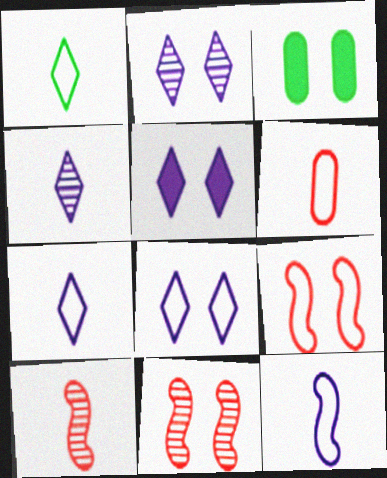[[1, 6, 12], 
[2, 3, 9], 
[2, 5, 8], 
[3, 8, 11]]